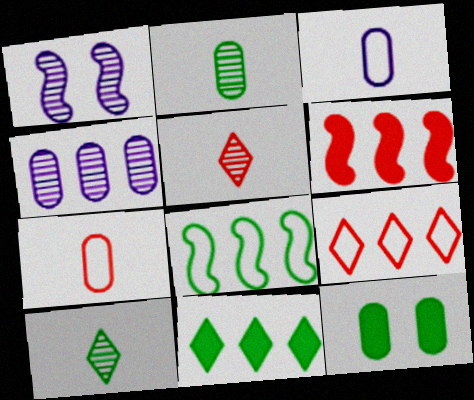[[1, 7, 11], 
[4, 7, 12], 
[8, 10, 12]]